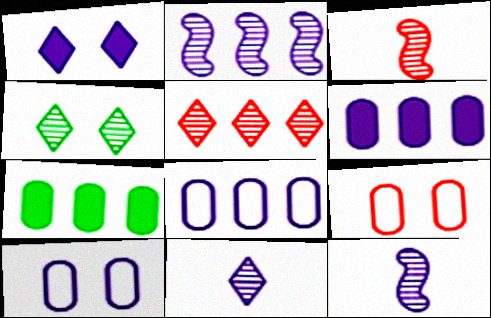[[1, 8, 12], 
[4, 5, 11]]